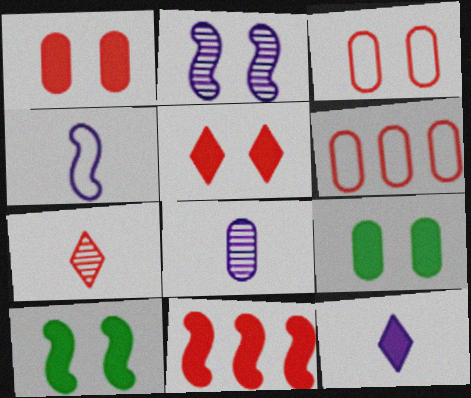[[3, 7, 11], 
[4, 8, 12], 
[6, 8, 9], 
[9, 11, 12]]